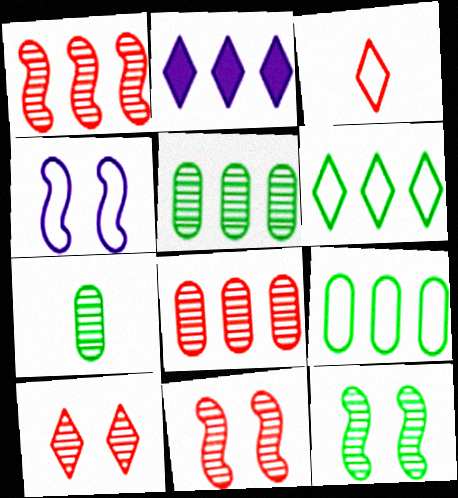[[1, 2, 9], 
[3, 4, 9]]